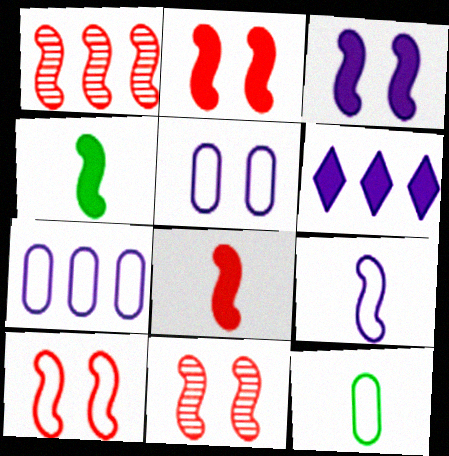[[1, 8, 10], 
[2, 10, 11], 
[6, 11, 12]]